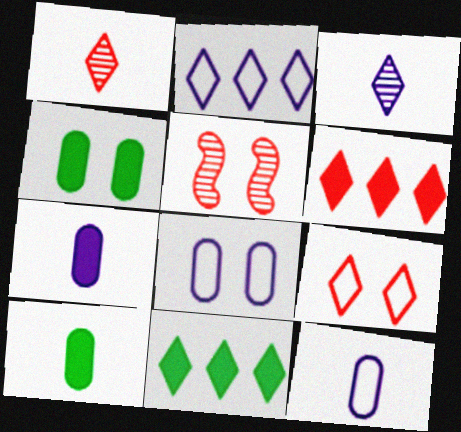[[1, 6, 9], 
[2, 5, 10], 
[3, 9, 11], 
[5, 11, 12]]